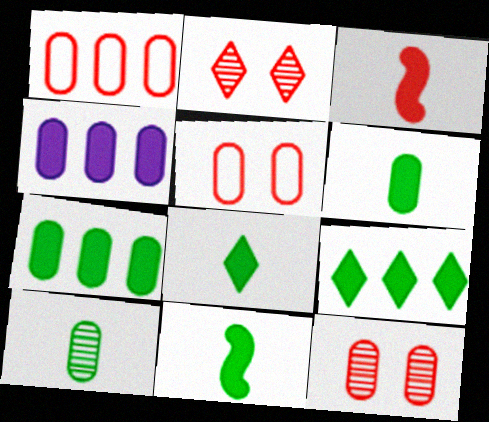[[1, 2, 3], 
[4, 5, 10], 
[6, 8, 11]]